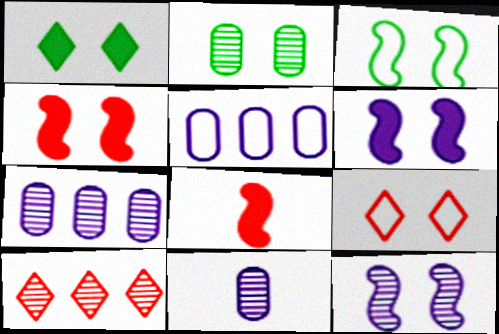[[1, 2, 3], 
[2, 6, 9], 
[3, 4, 12]]